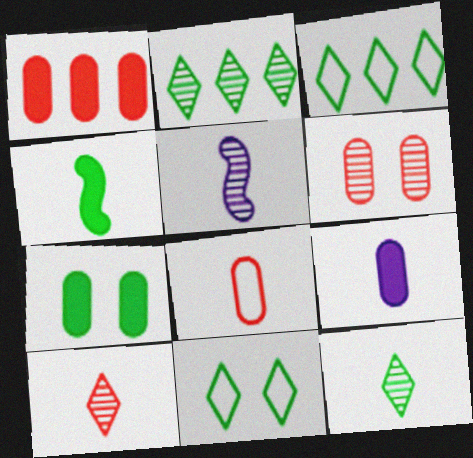[[1, 5, 11], 
[1, 6, 8], 
[1, 7, 9], 
[2, 5, 6]]